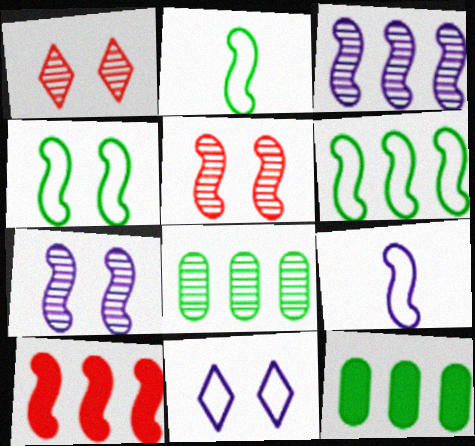[[1, 9, 12], 
[2, 4, 6], 
[2, 7, 10], 
[3, 6, 10]]